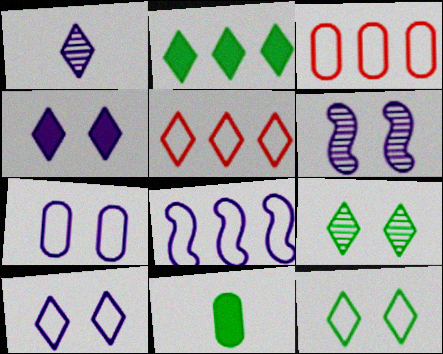[[4, 6, 7], 
[5, 6, 11]]